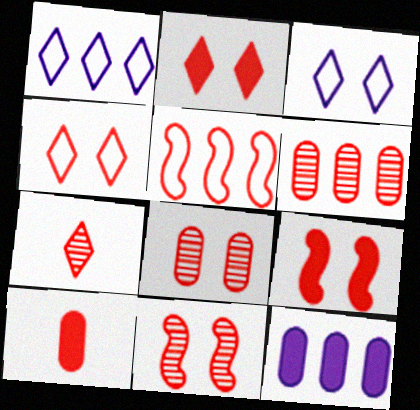[[4, 8, 9], 
[6, 7, 11]]